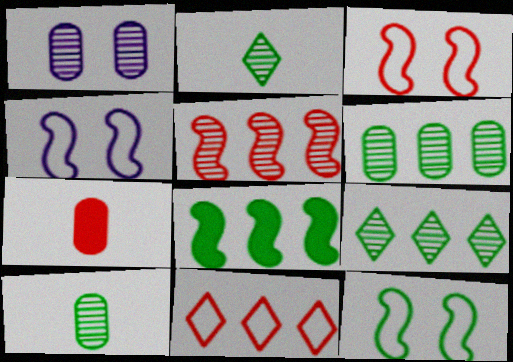[[1, 2, 5], 
[3, 4, 12], 
[4, 7, 9]]